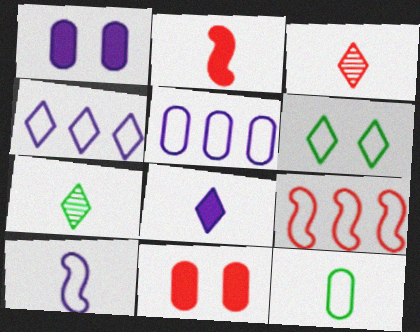[[1, 7, 9], 
[3, 9, 11]]